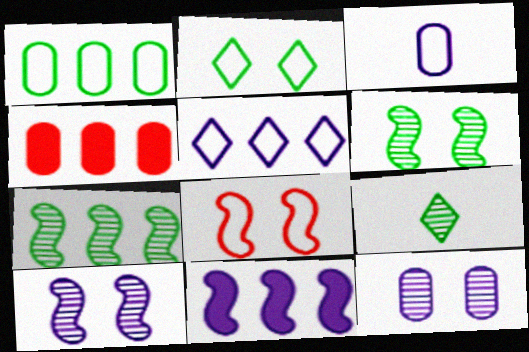[[4, 5, 7]]